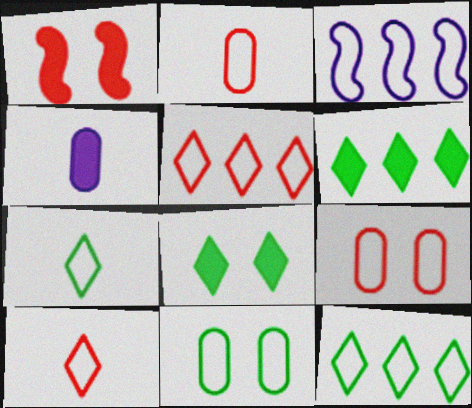[[1, 4, 6], 
[3, 7, 9], 
[3, 10, 11]]